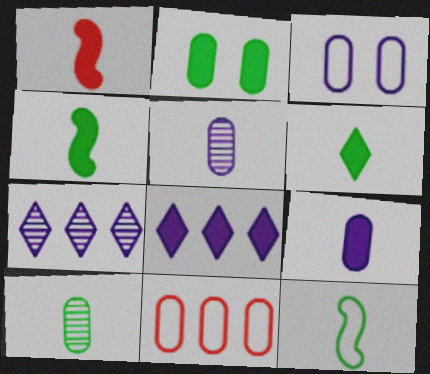[[1, 2, 8], 
[1, 6, 9], 
[2, 5, 11], 
[6, 10, 12]]